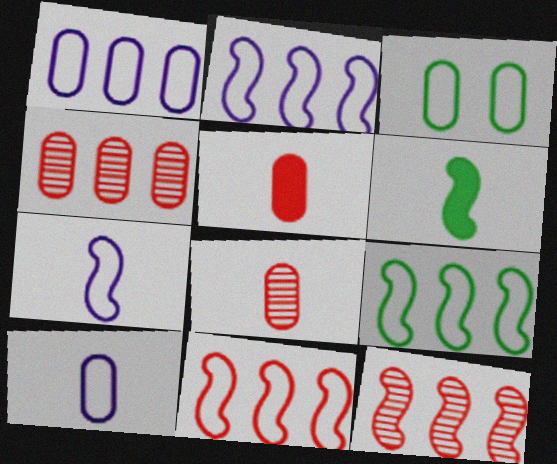[[2, 9, 11]]